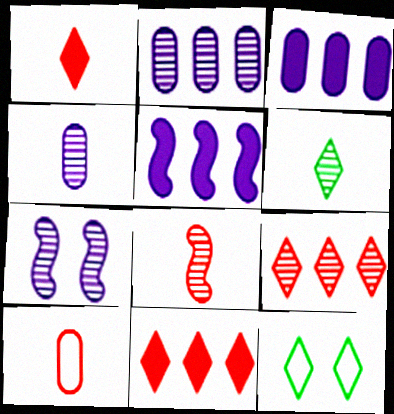[[1, 8, 10], 
[3, 8, 12], 
[4, 6, 8]]